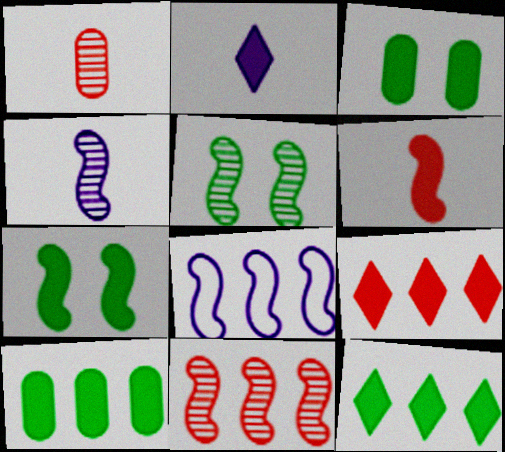[[4, 5, 11], 
[5, 6, 8]]